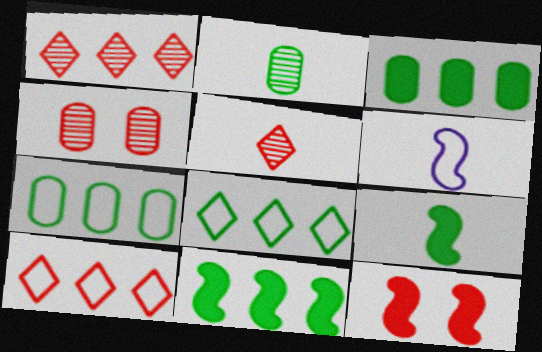[]